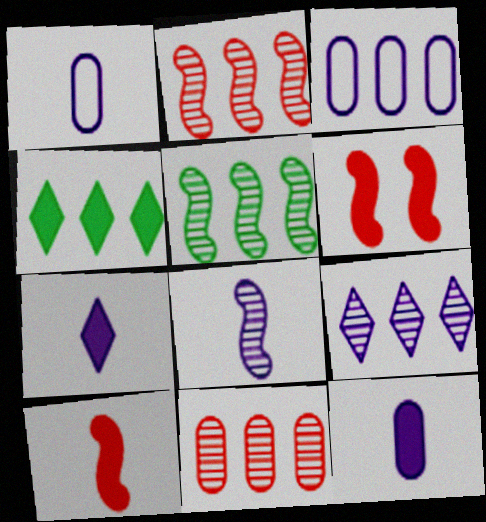[[1, 7, 8], 
[2, 3, 4], 
[4, 6, 12], 
[5, 9, 11]]